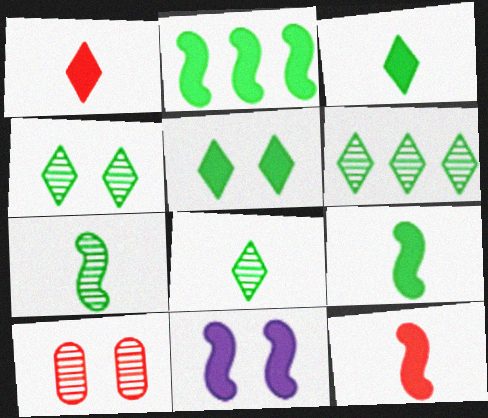[[2, 11, 12], 
[4, 6, 8]]